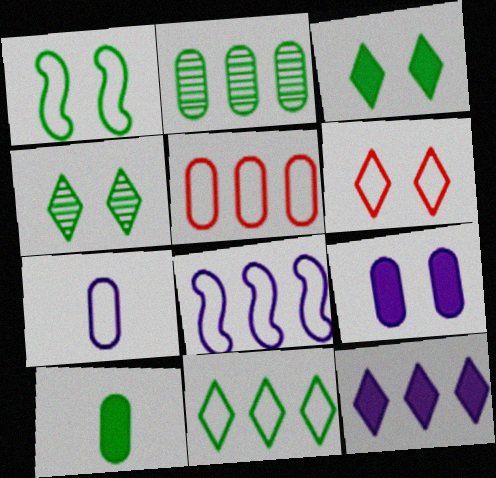[[5, 8, 11]]